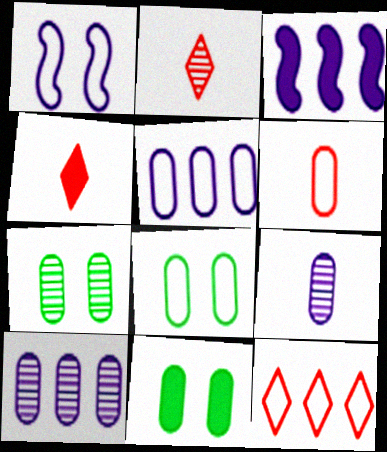[[2, 3, 8], 
[3, 4, 11], 
[5, 6, 8], 
[6, 10, 11], 
[7, 8, 11]]